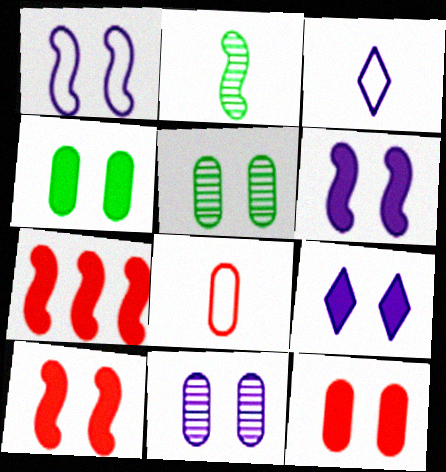[[1, 2, 7], 
[1, 9, 11], 
[3, 5, 7], 
[4, 9, 10]]